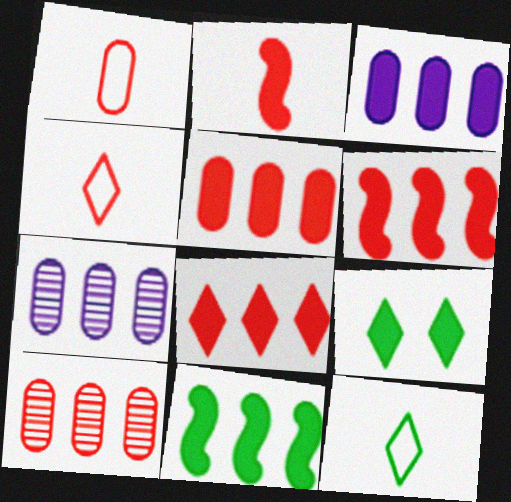[[2, 3, 9], 
[3, 8, 11], 
[5, 6, 8]]